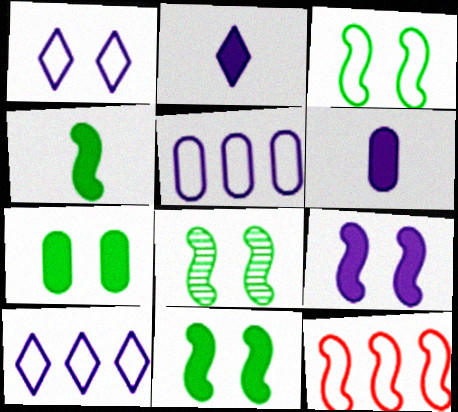[[3, 8, 11]]